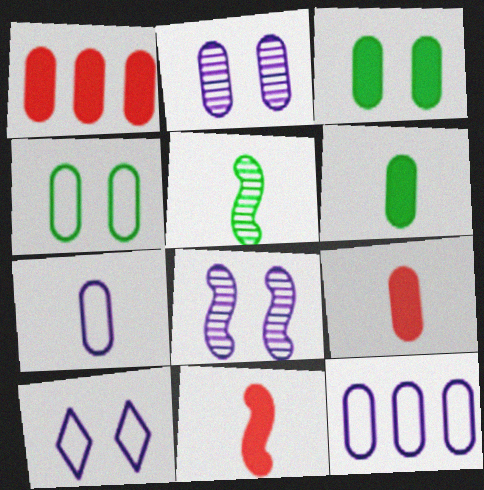[[1, 5, 10]]